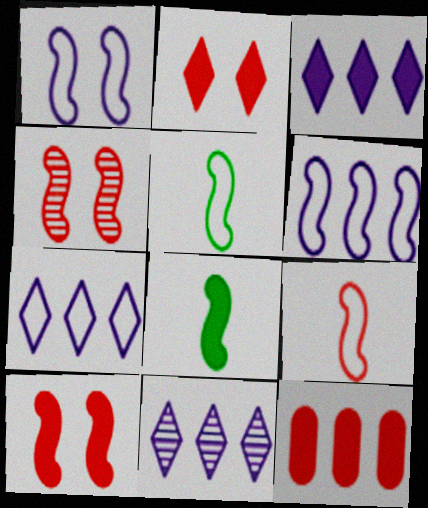[[3, 7, 11], 
[4, 6, 8]]